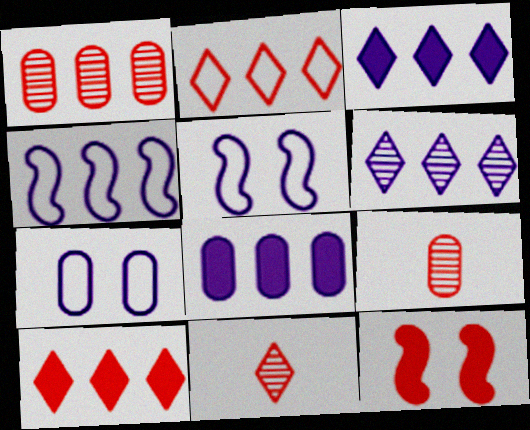[[2, 9, 12], 
[4, 6, 8]]